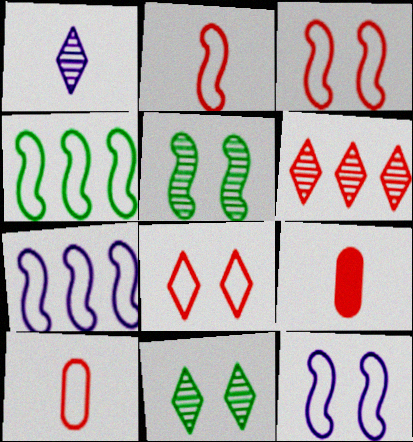[[1, 6, 11], 
[2, 4, 12], 
[3, 6, 9], 
[7, 9, 11]]